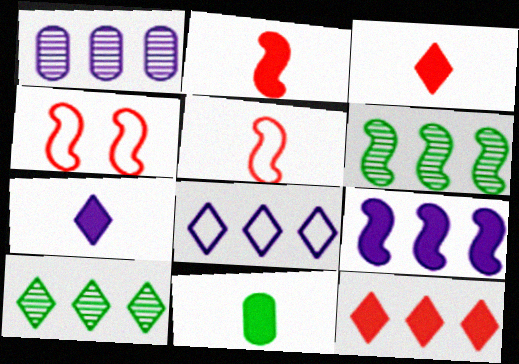[[1, 8, 9], 
[2, 7, 11], 
[8, 10, 12]]